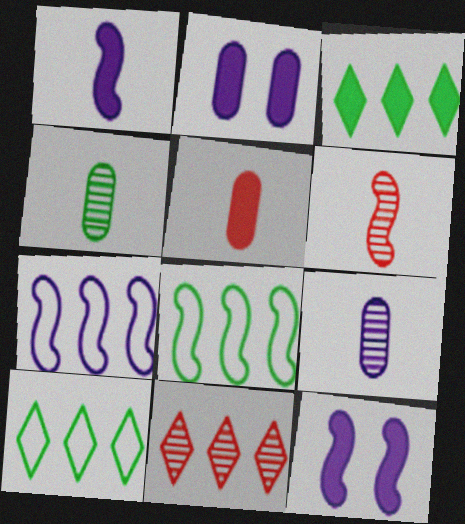[[2, 6, 10], 
[3, 5, 12], 
[6, 8, 12]]